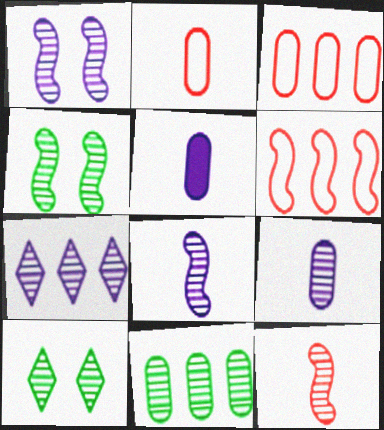[[1, 7, 9], 
[5, 6, 10]]